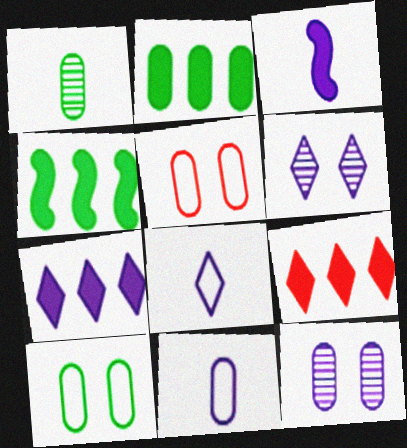[[1, 2, 10], 
[6, 7, 8]]